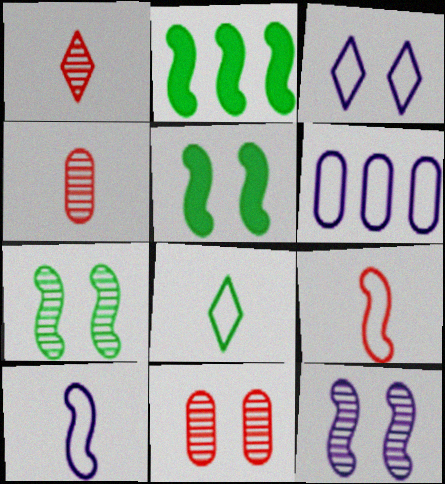[[1, 5, 6], 
[2, 3, 4], 
[2, 9, 12], 
[3, 5, 11], 
[3, 6, 10]]